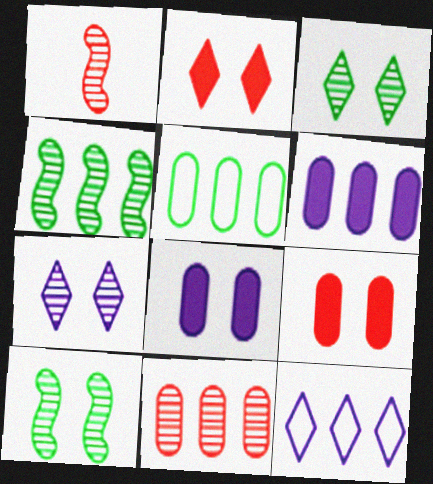[[5, 6, 11]]